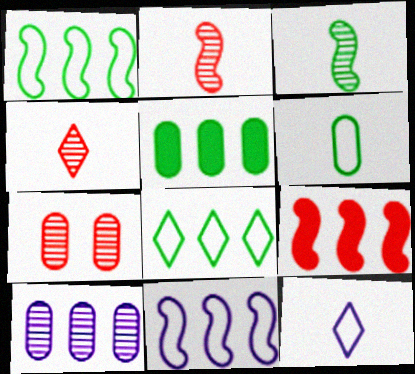[[8, 9, 10]]